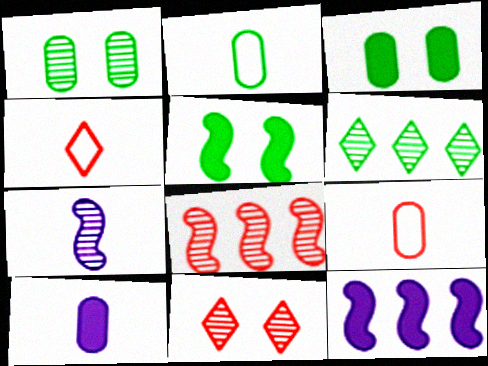[[1, 4, 12], 
[2, 5, 6], 
[2, 11, 12]]